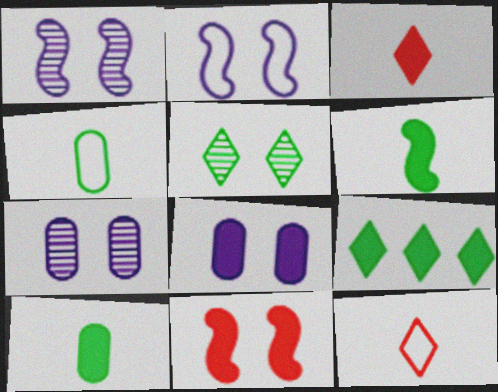[]